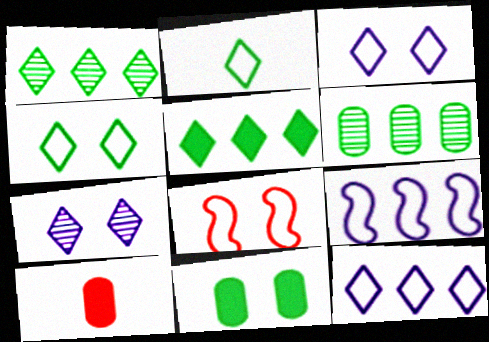[[7, 8, 11]]